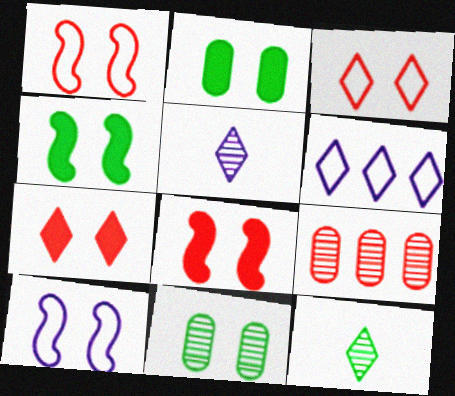[[6, 7, 12], 
[7, 10, 11]]